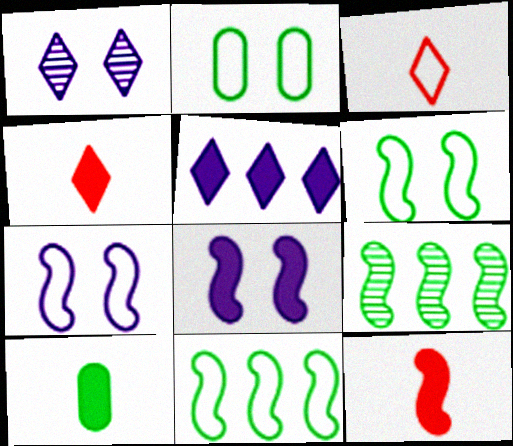[[7, 9, 12]]